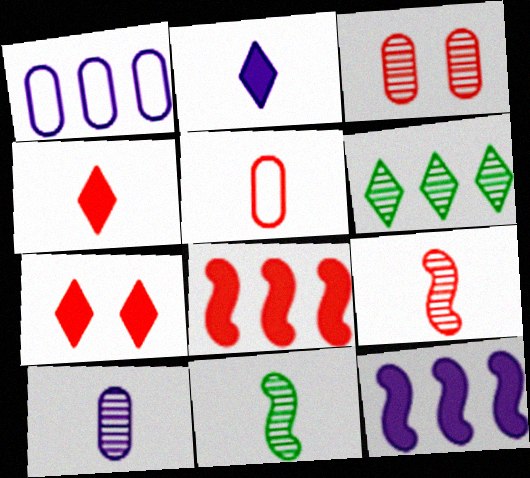[[1, 6, 8], 
[1, 7, 11], 
[2, 5, 11], 
[4, 5, 9]]